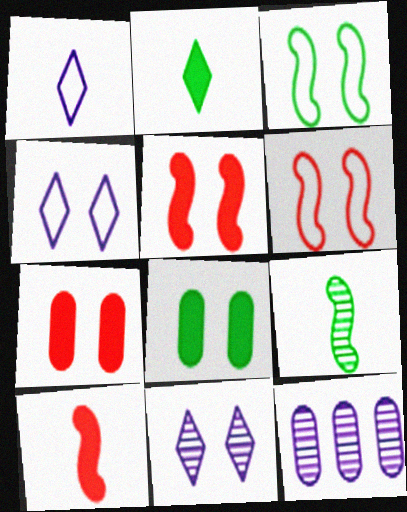[[2, 6, 12], 
[3, 7, 11], 
[6, 8, 11]]